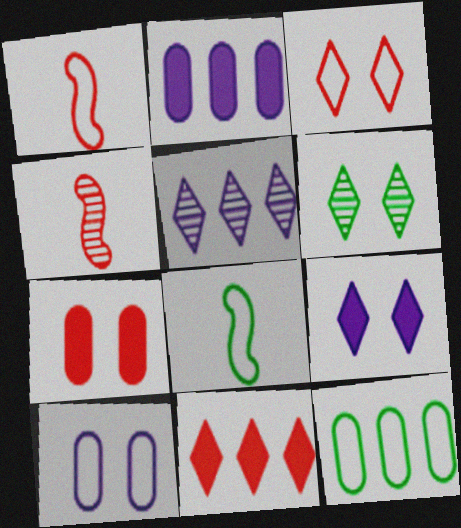[[1, 2, 6], 
[3, 6, 9], 
[4, 9, 12], 
[5, 7, 8]]